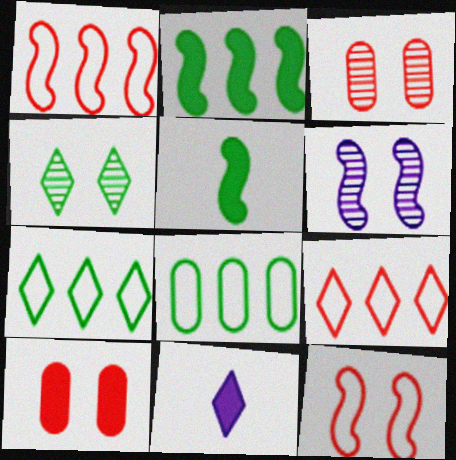[[1, 5, 6], 
[2, 10, 11], 
[3, 4, 6], 
[4, 5, 8], 
[4, 9, 11]]